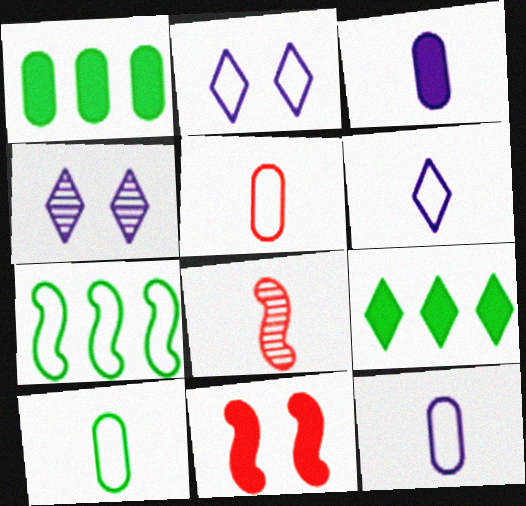[[1, 2, 8], 
[2, 5, 7], 
[3, 9, 11], 
[5, 10, 12]]